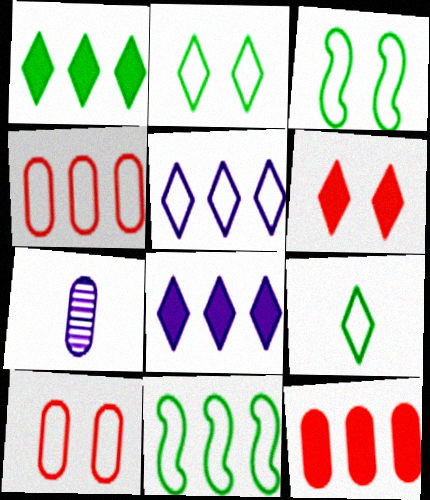[[4, 5, 11], 
[6, 7, 11]]